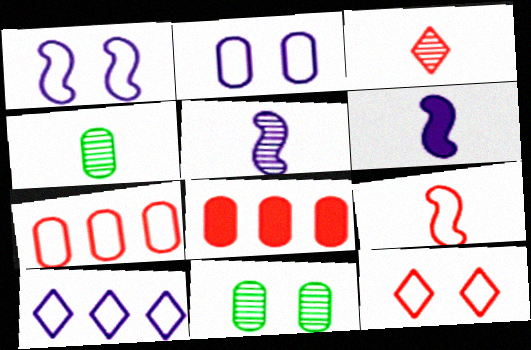[[2, 4, 8], 
[3, 4, 5], 
[7, 9, 12]]